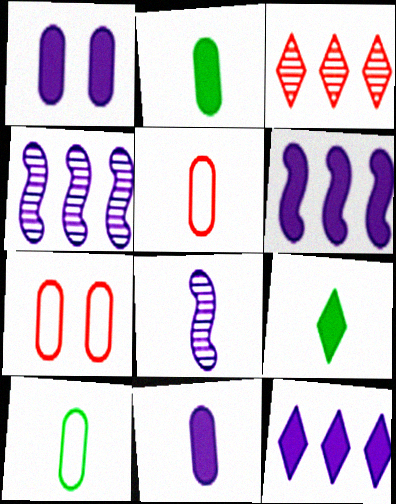[[4, 7, 9], 
[5, 8, 9]]